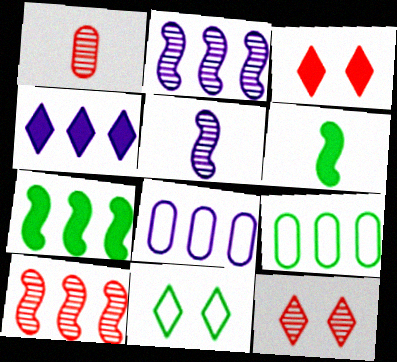[[1, 10, 12], 
[2, 4, 8], 
[3, 5, 9], 
[4, 9, 10], 
[6, 8, 12]]